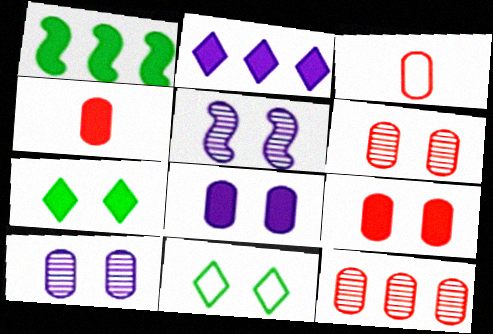[[3, 9, 12], 
[5, 9, 11]]